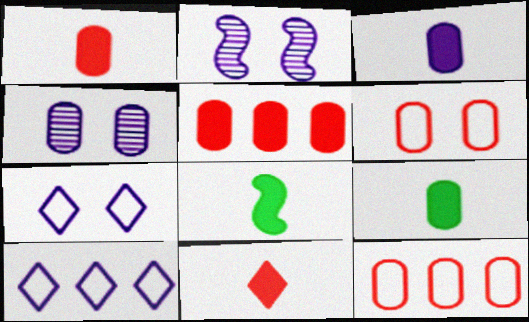[[1, 3, 9], 
[2, 3, 10], 
[3, 8, 11], 
[4, 9, 12]]